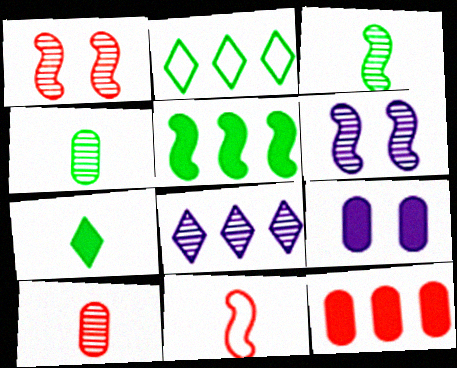[[1, 4, 8], 
[5, 6, 11]]